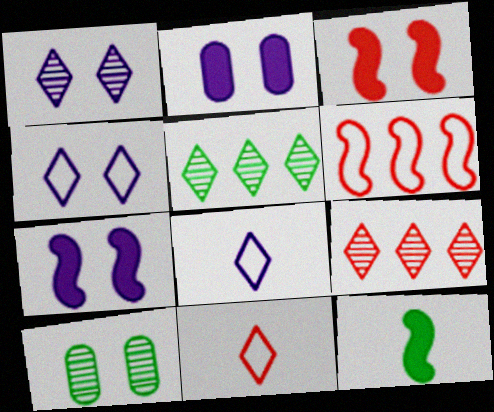[[3, 4, 10]]